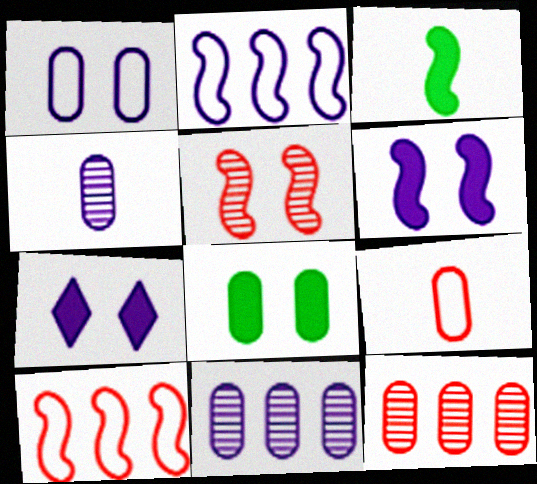[[2, 3, 5], 
[2, 4, 7], 
[8, 9, 11]]